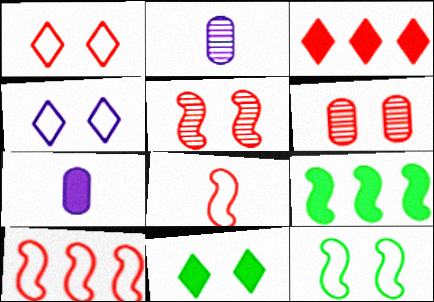[[1, 2, 9], 
[2, 3, 12], 
[2, 10, 11], 
[3, 6, 8]]